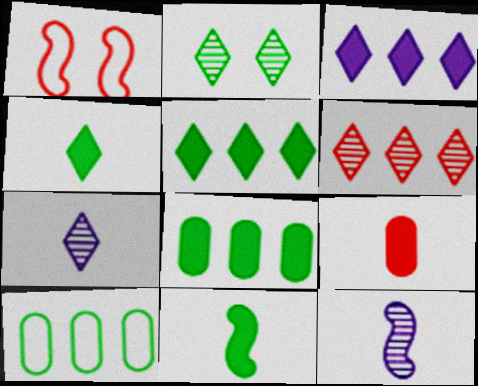[[1, 6, 9], 
[1, 7, 8], 
[2, 6, 7], 
[2, 10, 11]]